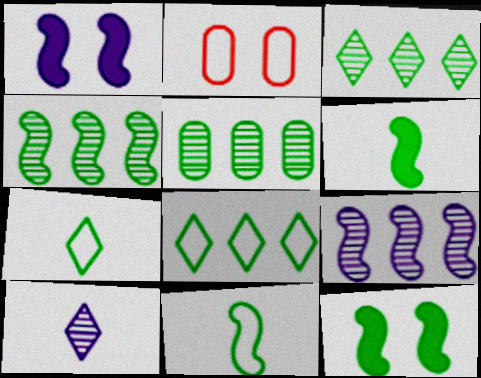[[3, 4, 5], 
[4, 11, 12], 
[5, 7, 12]]